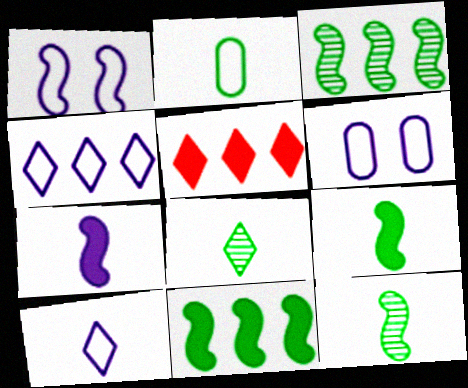[[2, 8, 9], 
[5, 6, 12]]